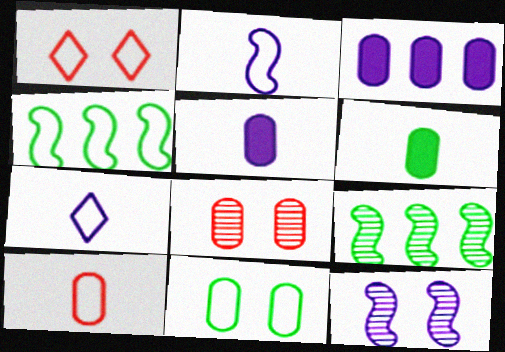[[1, 5, 9], 
[3, 7, 12]]